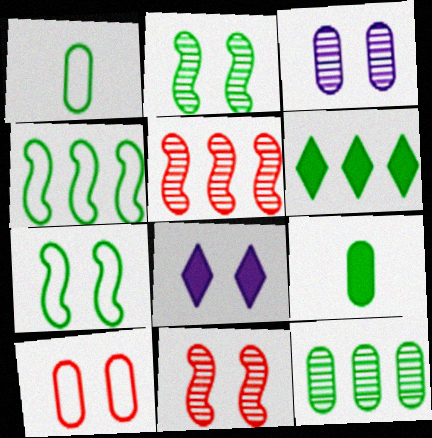[[1, 2, 6], 
[1, 5, 8], 
[2, 8, 10], 
[4, 6, 12]]